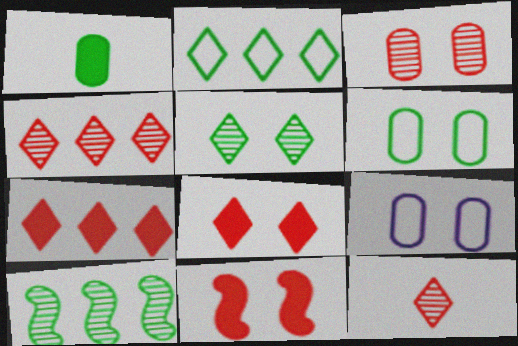[[5, 9, 11]]